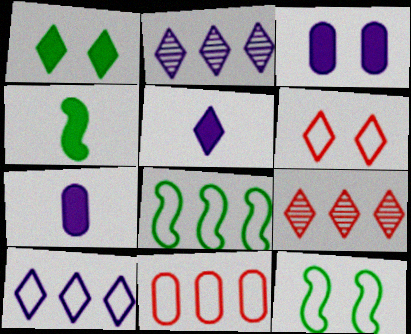[[7, 9, 12], 
[8, 10, 11]]